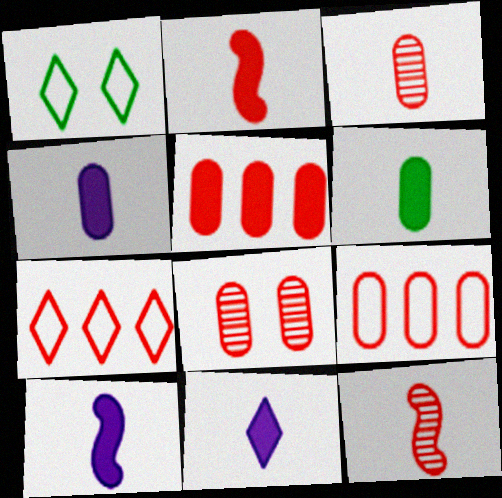[[2, 6, 11], 
[2, 7, 8], 
[4, 10, 11]]